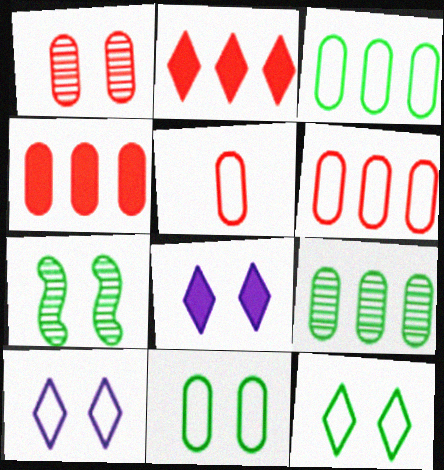[[1, 4, 5]]